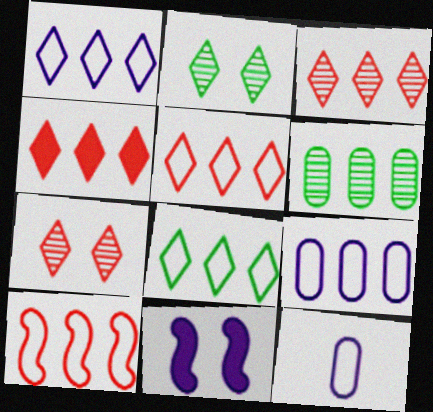[[1, 5, 8], 
[3, 4, 5], 
[8, 9, 10]]